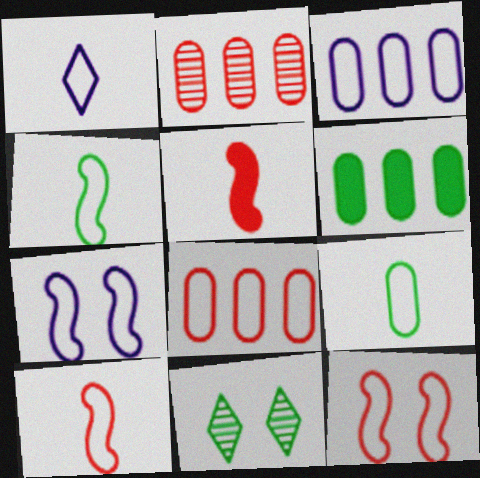[[1, 3, 7], 
[1, 9, 10], 
[2, 3, 6], 
[3, 5, 11], 
[4, 6, 11]]